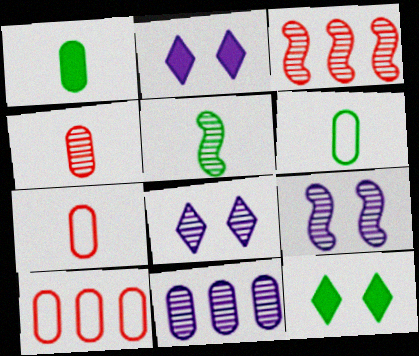[[2, 3, 6], 
[2, 5, 10], 
[3, 5, 9]]